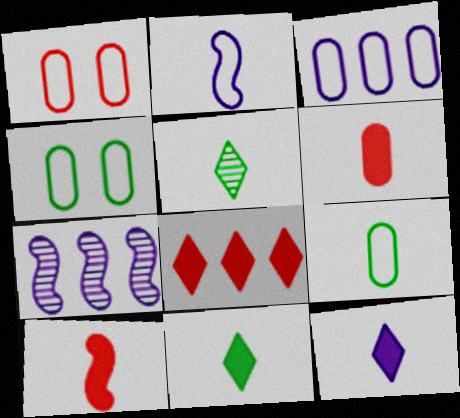[[1, 3, 9], 
[1, 7, 11], 
[2, 5, 6]]